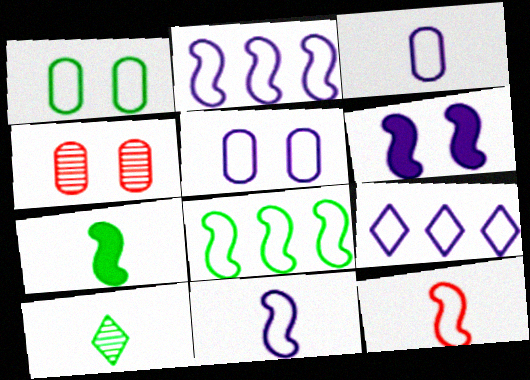[[1, 9, 12], 
[4, 7, 9], 
[5, 9, 11]]